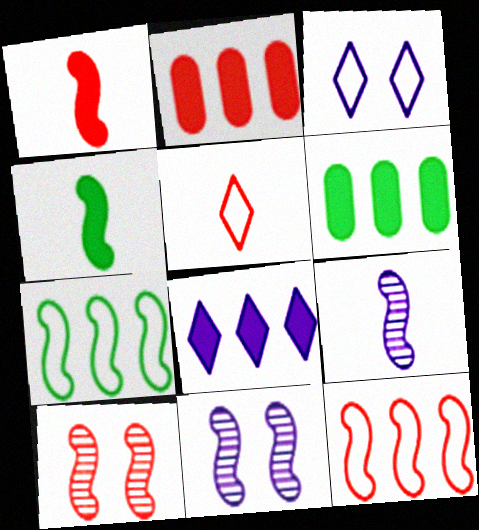[[1, 7, 11], 
[1, 10, 12], 
[2, 5, 10], 
[4, 11, 12], 
[5, 6, 11]]